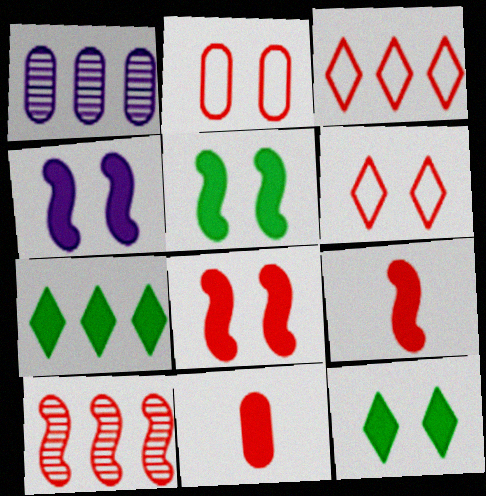[[4, 5, 8], 
[4, 7, 11], 
[6, 10, 11]]